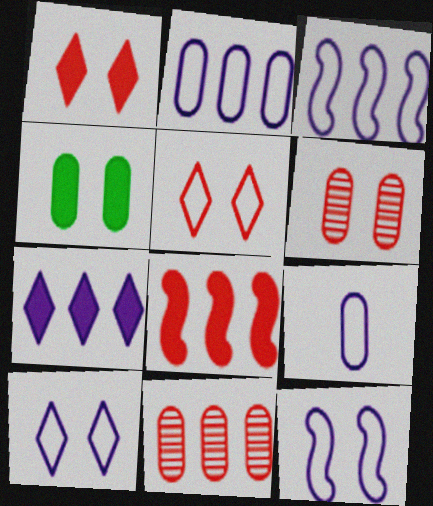[[3, 9, 10], 
[4, 9, 11]]